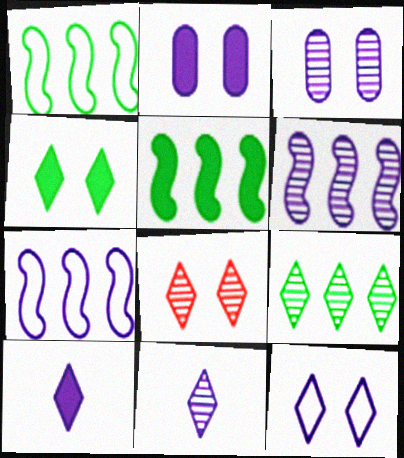[[2, 7, 11], 
[3, 6, 11], 
[3, 7, 10], 
[4, 8, 12], 
[8, 9, 11]]